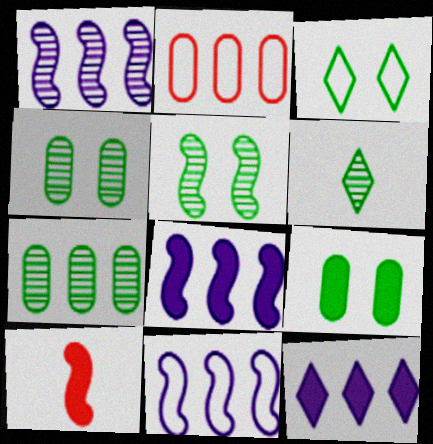[[1, 8, 11], 
[3, 5, 9], 
[5, 6, 7], 
[5, 10, 11], 
[9, 10, 12]]